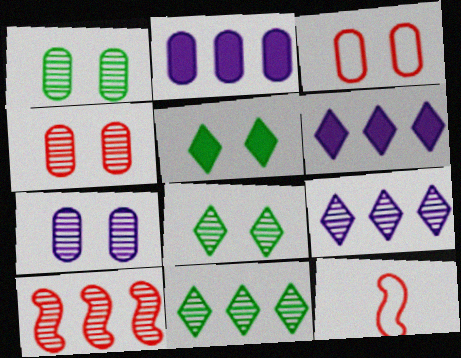[[1, 4, 7], 
[1, 6, 12], 
[2, 8, 12]]